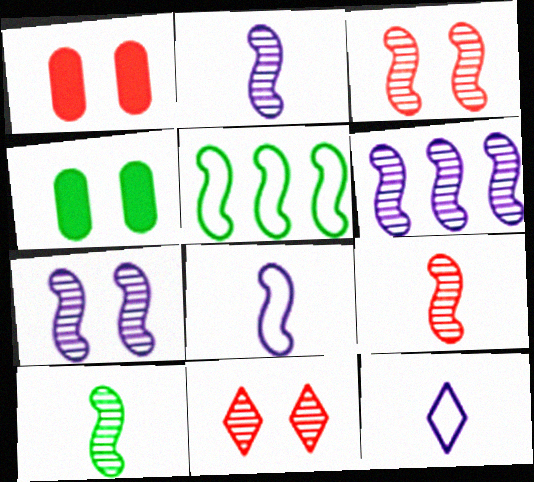[[2, 6, 7], 
[2, 9, 10], 
[3, 6, 10]]